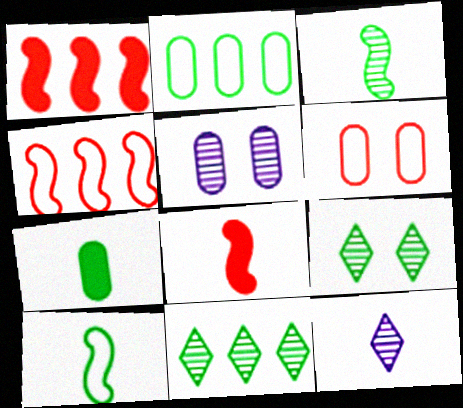[]